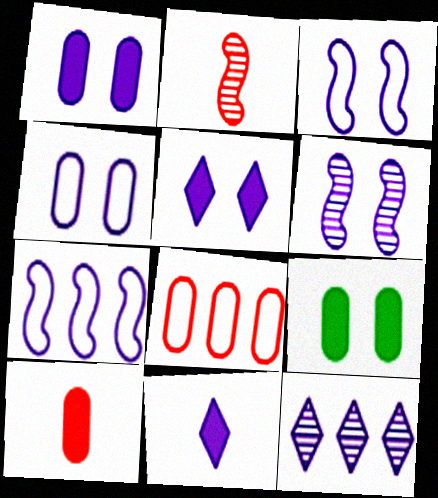[[4, 5, 6]]